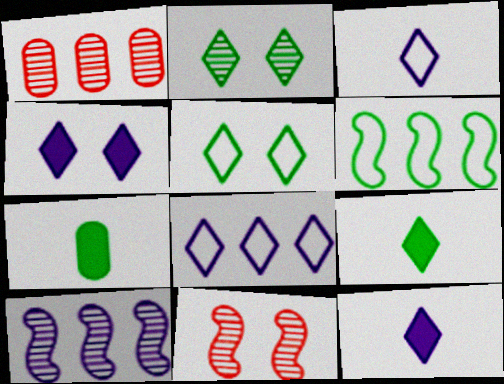[[2, 6, 7], 
[7, 8, 11]]